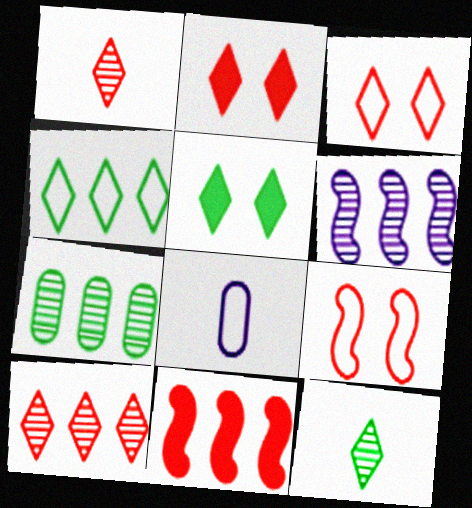[[4, 5, 12], 
[4, 8, 9], 
[6, 7, 10]]